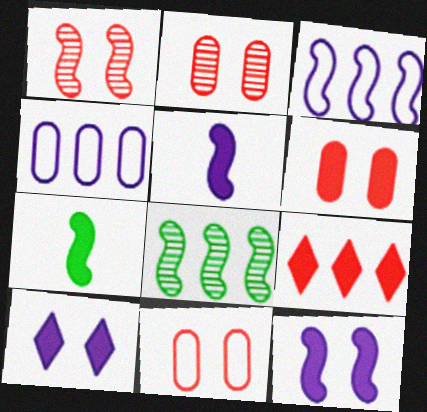[[1, 3, 7], 
[2, 6, 11], 
[4, 8, 9]]